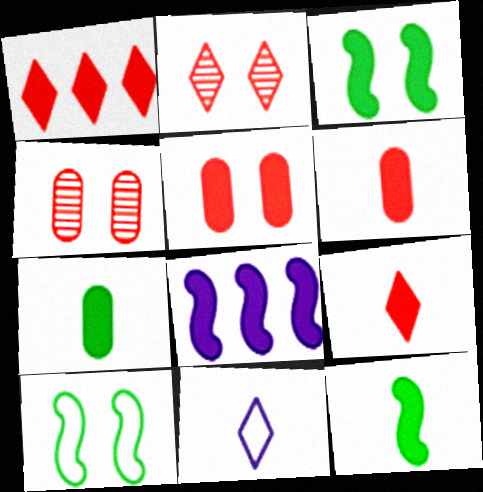[]